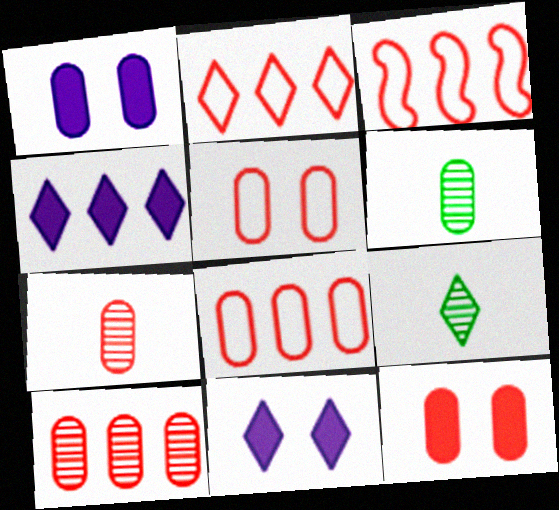[[1, 3, 9], 
[1, 6, 8], 
[2, 3, 8], 
[2, 9, 11], 
[3, 6, 11], 
[7, 8, 12]]